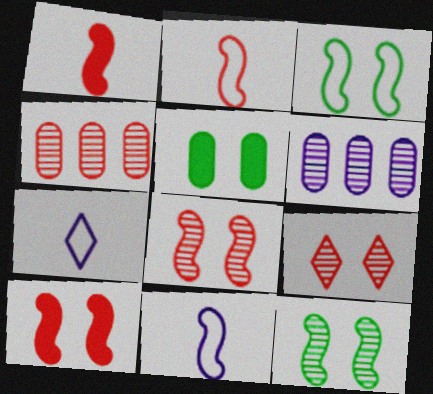[]